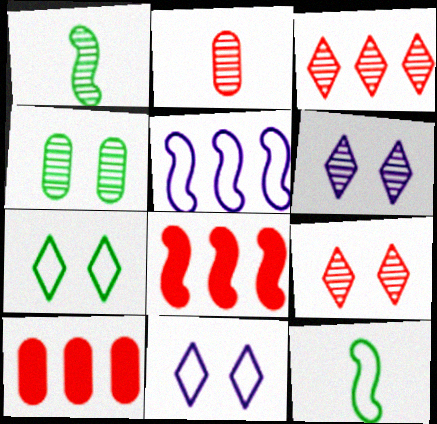[[1, 10, 11], 
[6, 10, 12]]